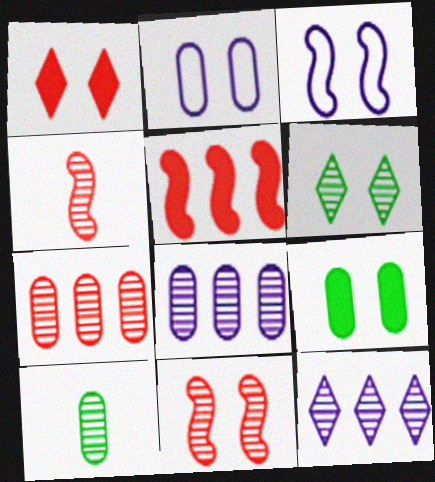[[4, 6, 8], 
[10, 11, 12]]